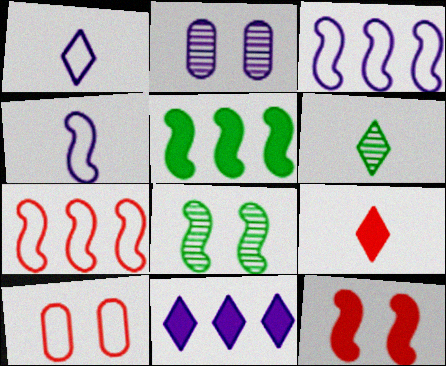[[1, 6, 9], 
[2, 4, 11]]